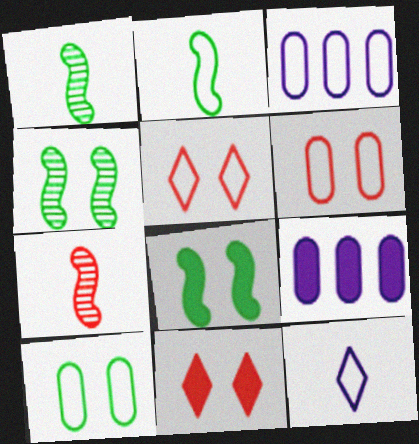[[1, 3, 11], 
[1, 5, 9], 
[2, 3, 5]]